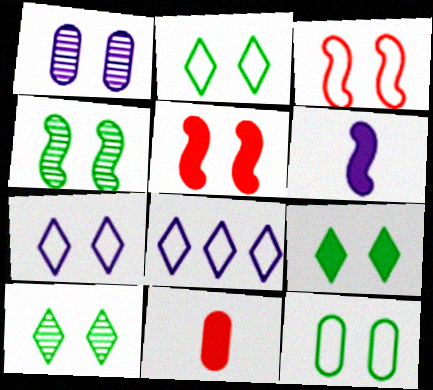[[1, 2, 5], 
[1, 3, 9], 
[1, 6, 8], 
[2, 9, 10], 
[3, 7, 12], 
[4, 8, 11], 
[4, 9, 12]]